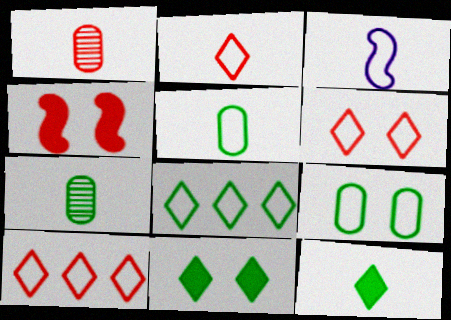[[1, 3, 12], 
[1, 4, 10], 
[2, 3, 5], 
[2, 6, 10], 
[3, 9, 10]]